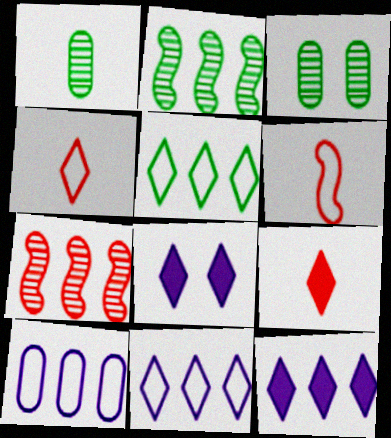[[3, 6, 12]]